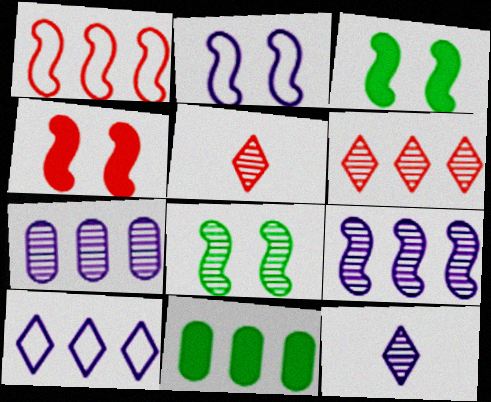[[2, 4, 8], 
[2, 5, 11], 
[5, 7, 8]]